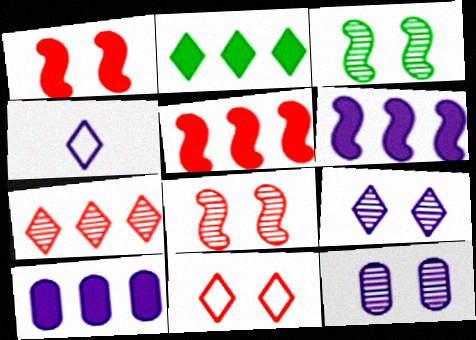[[2, 5, 10], 
[4, 6, 12]]